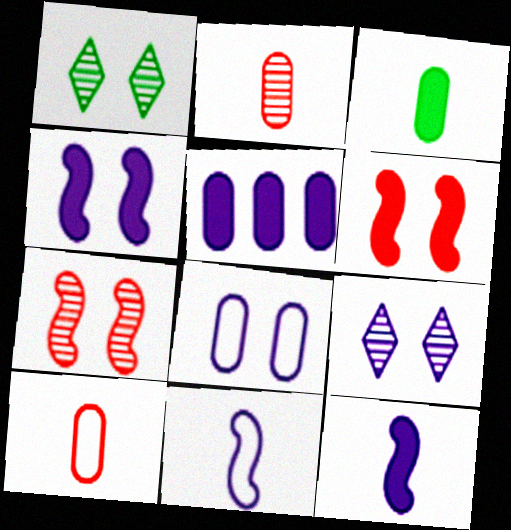[[1, 6, 8], 
[4, 8, 9], 
[5, 9, 11]]